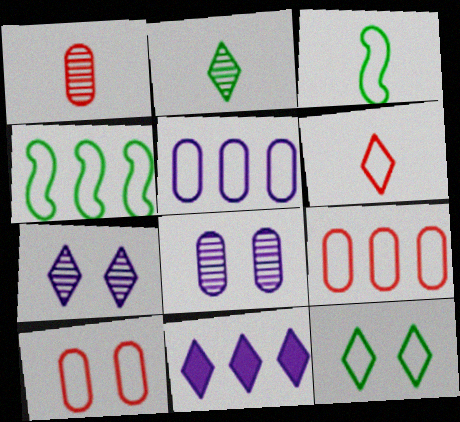[]